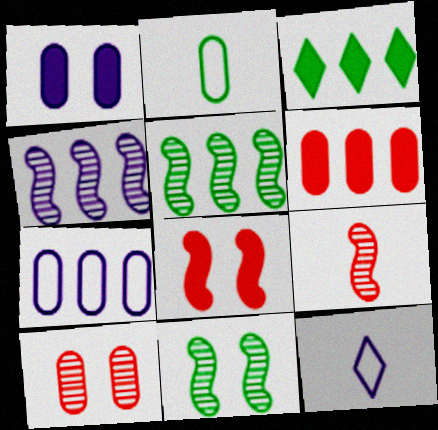[[1, 4, 12], 
[2, 3, 11], 
[4, 9, 11], 
[6, 11, 12]]